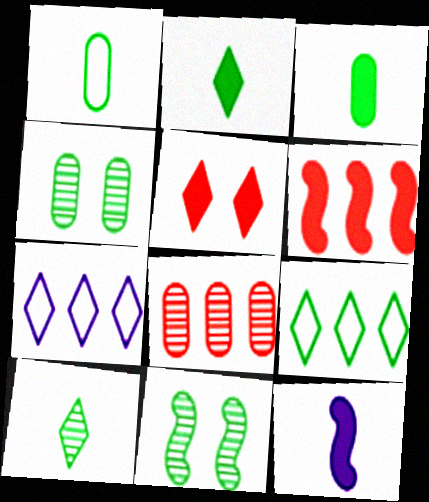[[3, 9, 11], 
[5, 7, 10]]